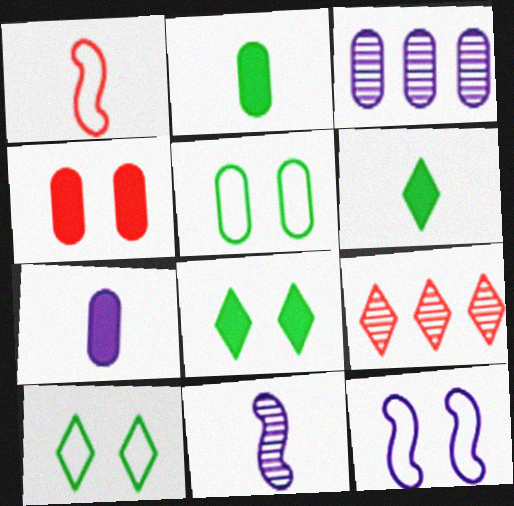[[1, 3, 8], 
[1, 4, 9], 
[2, 9, 12]]